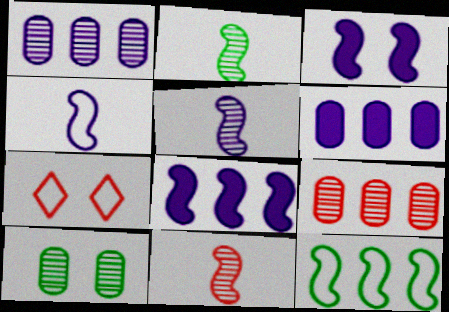[[2, 5, 11], 
[2, 6, 7], 
[3, 7, 10], 
[3, 11, 12]]